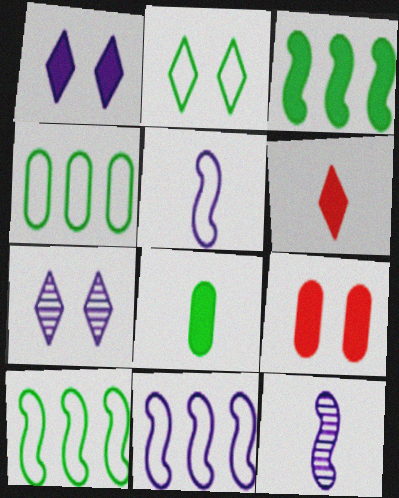[]